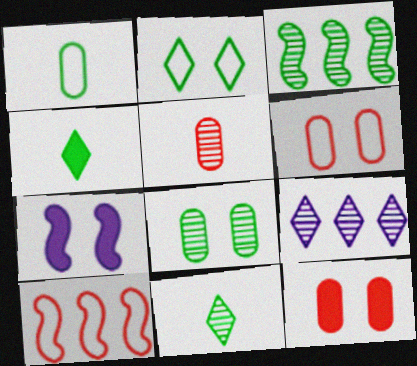[[3, 8, 11]]